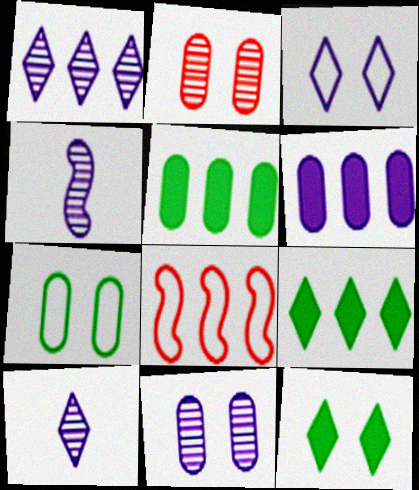[[1, 4, 11], 
[1, 5, 8], 
[3, 4, 6]]